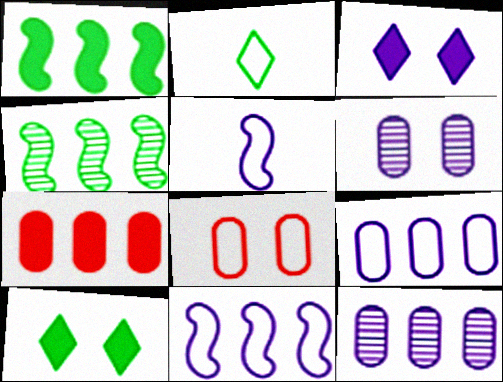[[2, 8, 11], 
[3, 5, 12]]